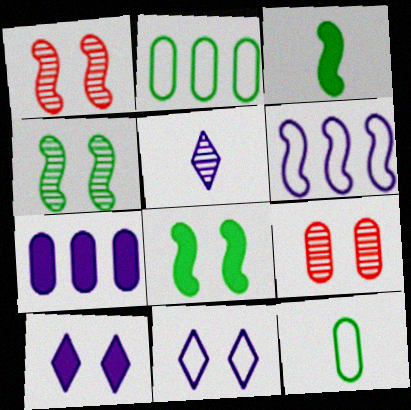[[1, 3, 6], 
[7, 9, 12], 
[8, 9, 11]]